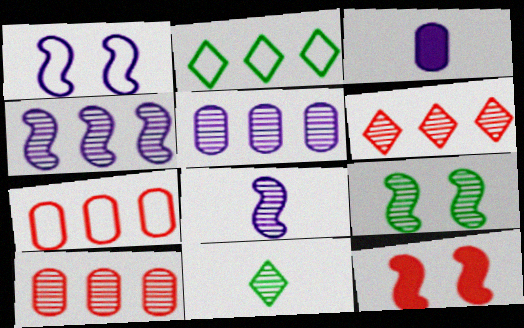[[1, 9, 12]]